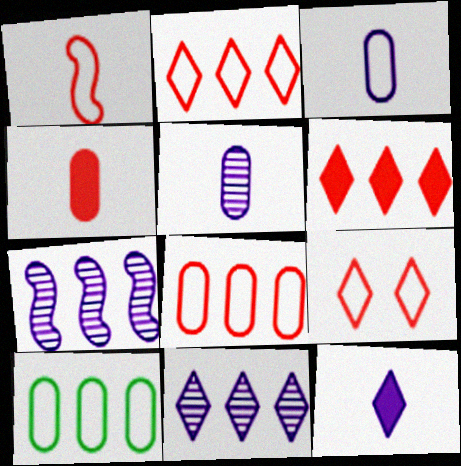[[1, 8, 9], 
[6, 7, 10]]